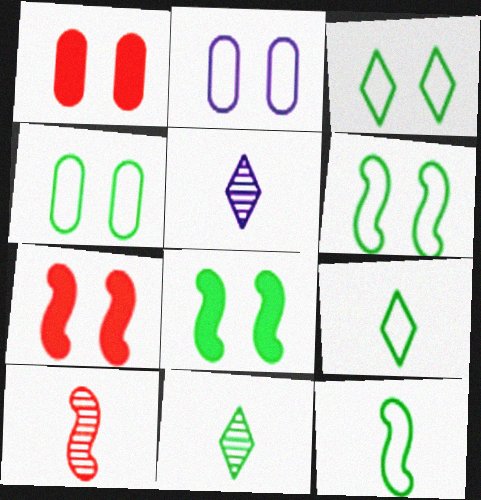[[3, 4, 6]]